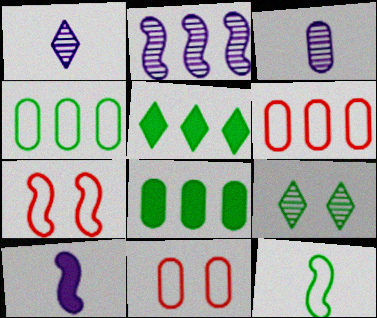[[1, 7, 8], 
[2, 5, 6], 
[3, 5, 7], 
[3, 8, 11], 
[6, 9, 10], 
[8, 9, 12]]